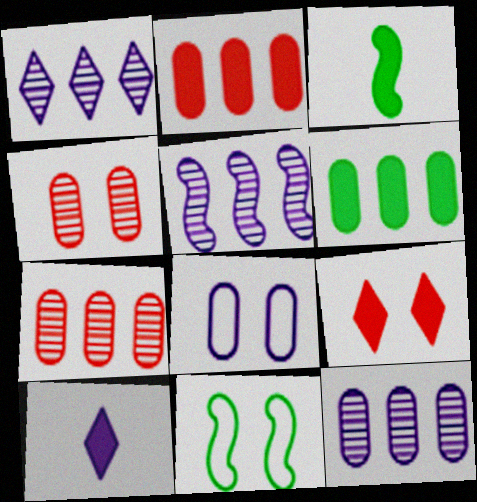[[1, 5, 12], 
[5, 8, 10], 
[7, 10, 11]]